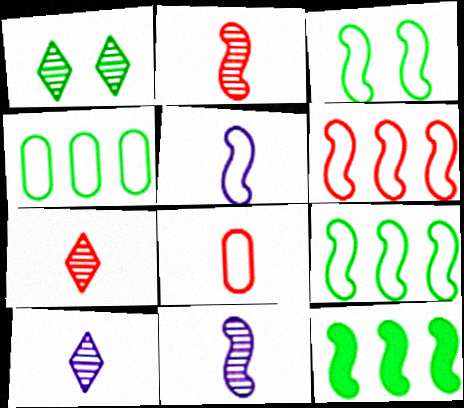[[3, 5, 6]]